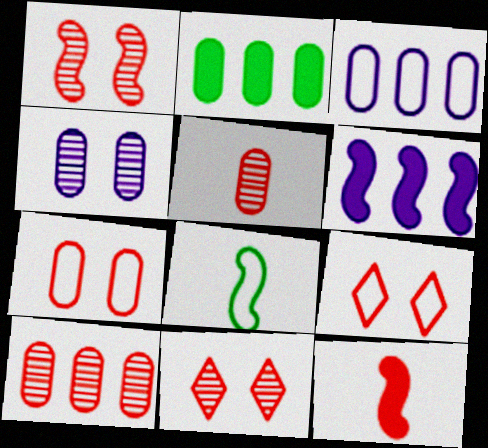[[1, 6, 8], 
[2, 3, 10], 
[3, 8, 9], 
[9, 10, 12]]